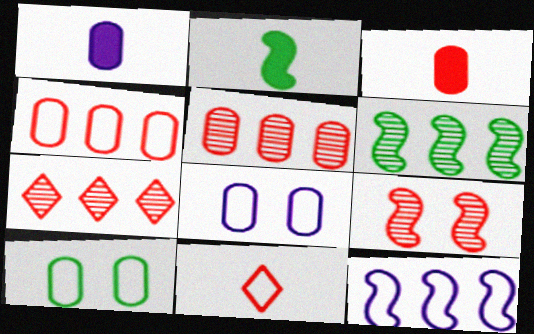[[1, 5, 10], 
[2, 7, 8], 
[2, 9, 12], 
[10, 11, 12]]